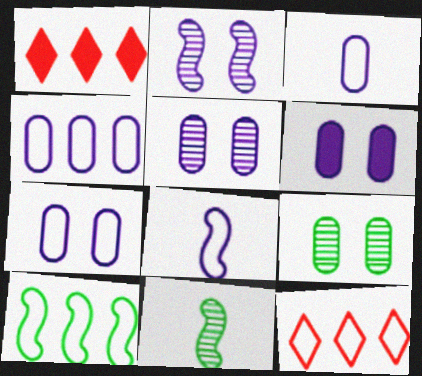[[1, 7, 11], 
[1, 8, 9], 
[3, 4, 7], 
[4, 10, 12], 
[5, 6, 7], 
[6, 11, 12]]